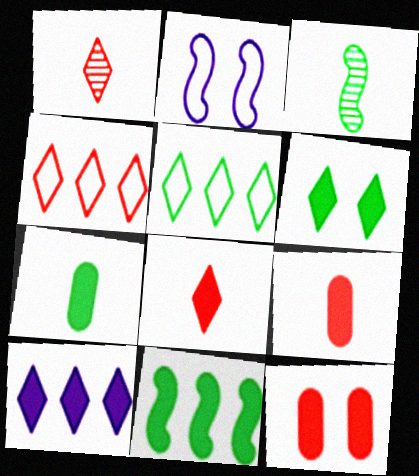[[6, 7, 11], 
[6, 8, 10]]